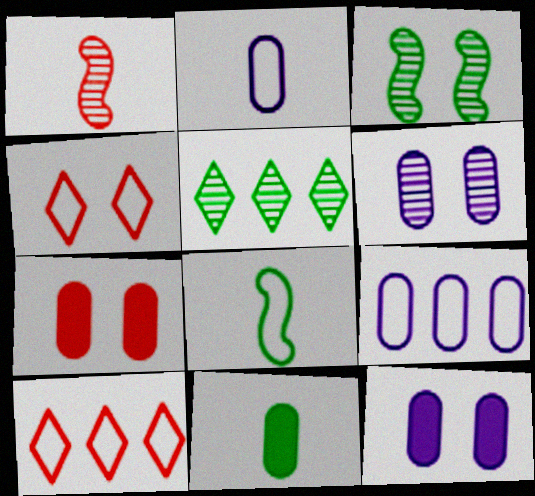[[1, 5, 6], 
[1, 7, 10], 
[3, 4, 12], 
[4, 8, 9]]